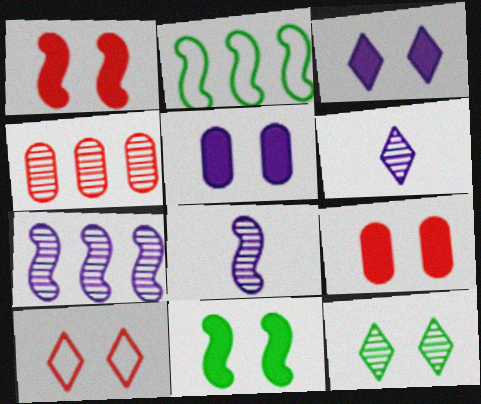[[1, 2, 8], 
[2, 6, 9], 
[3, 9, 11], 
[3, 10, 12], 
[4, 8, 12]]